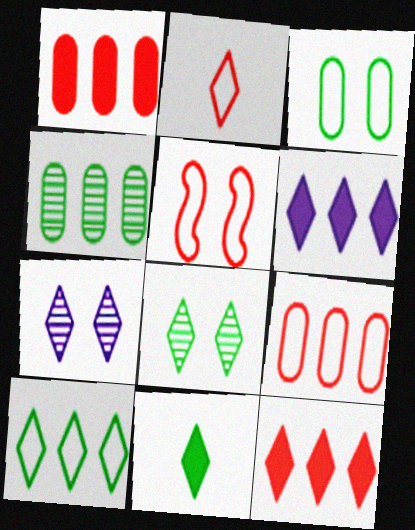[[2, 5, 9], 
[2, 6, 8], 
[8, 10, 11]]